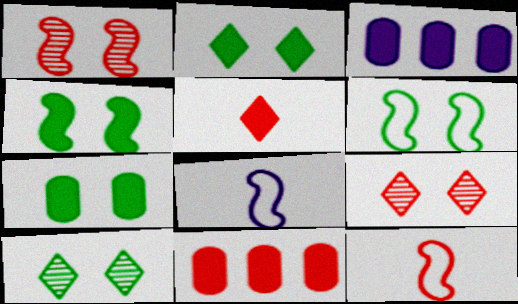[[2, 4, 7], 
[3, 4, 5], 
[3, 10, 12], 
[6, 7, 10], 
[8, 10, 11], 
[9, 11, 12]]